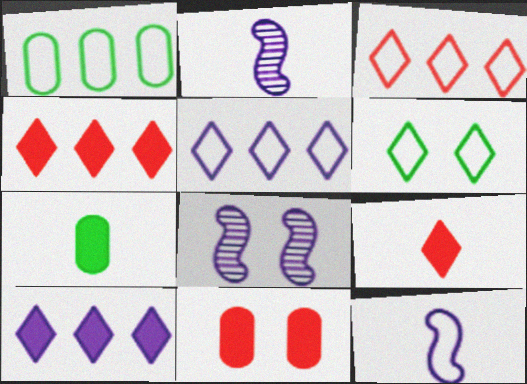[[1, 8, 9], 
[3, 7, 8], 
[6, 8, 11]]